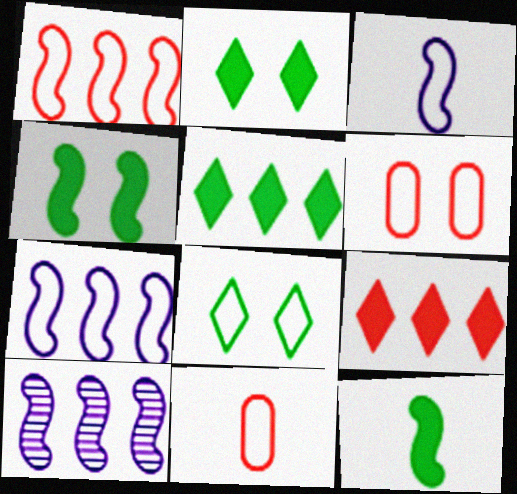[[2, 10, 11], 
[7, 8, 11]]